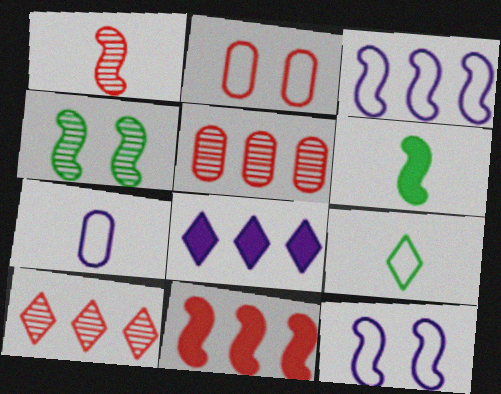[[2, 3, 9]]